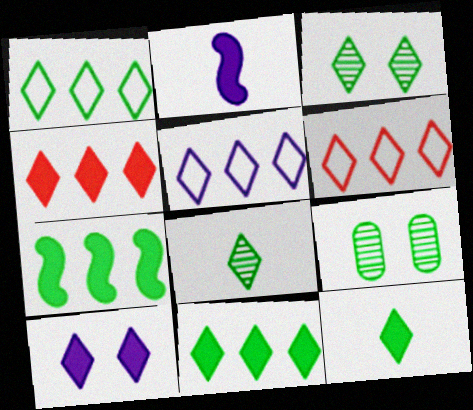[[1, 3, 12], 
[1, 5, 6], 
[2, 6, 9], 
[4, 10, 12], 
[6, 8, 10]]